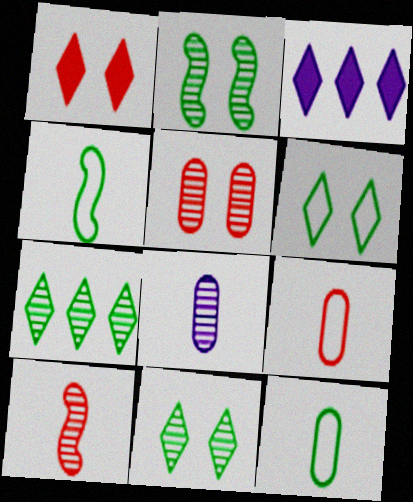[[2, 3, 9], 
[3, 4, 5]]